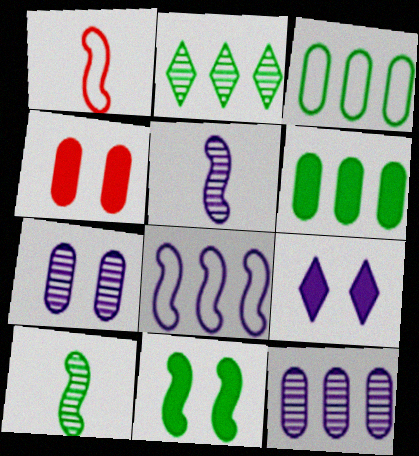[[4, 9, 11]]